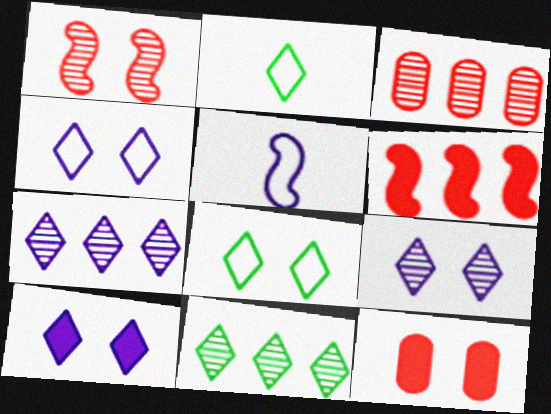[[4, 9, 10], 
[5, 11, 12]]